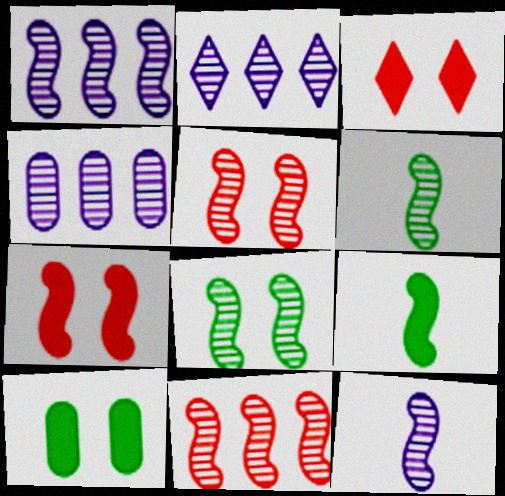[[1, 2, 4], 
[1, 5, 6], 
[8, 11, 12]]